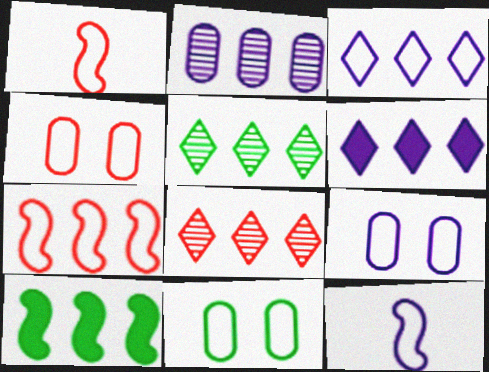[[1, 3, 11], 
[3, 9, 12], 
[4, 9, 11]]